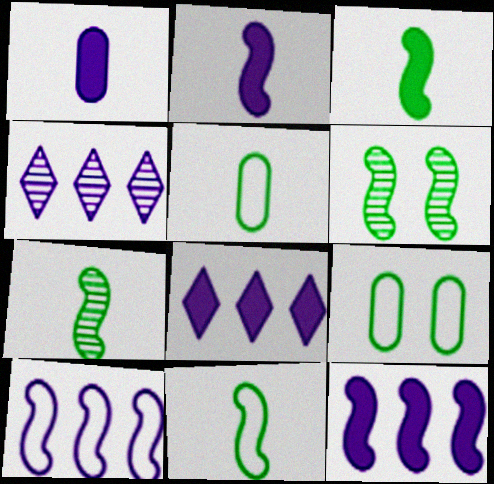[[3, 7, 11]]